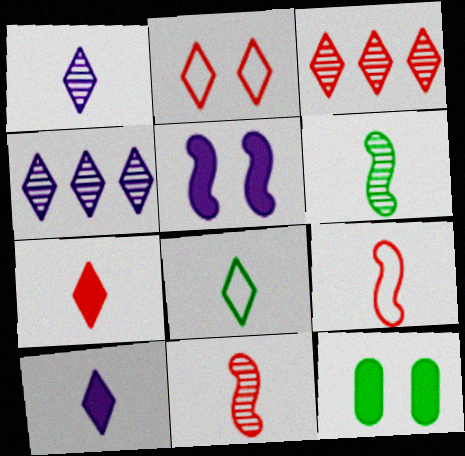[[1, 7, 8], 
[2, 3, 7], 
[4, 9, 12]]